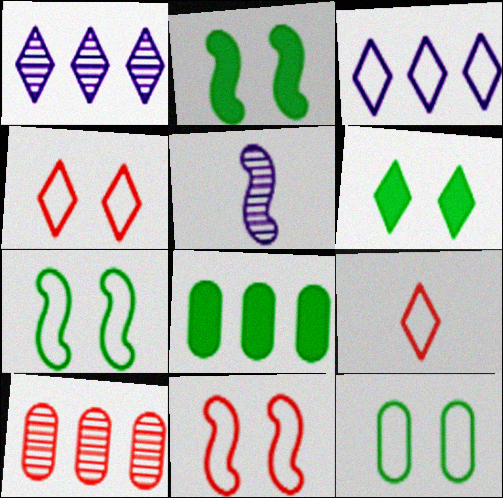[[1, 6, 9], 
[4, 5, 8]]